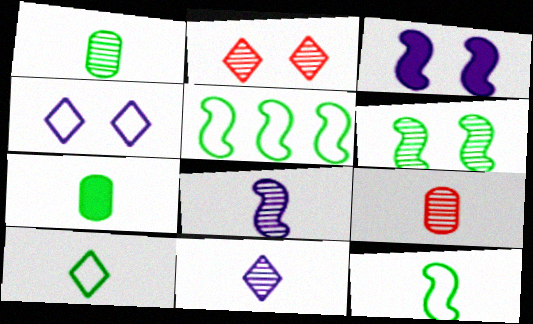[]